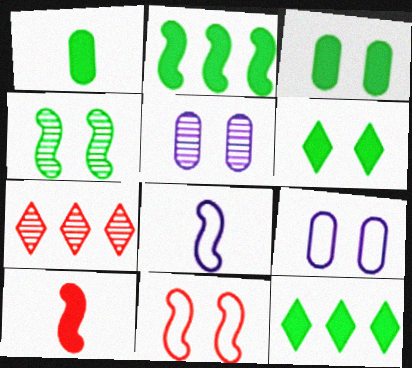[[1, 2, 6], 
[3, 7, 8], 
[5, 6, 11]]